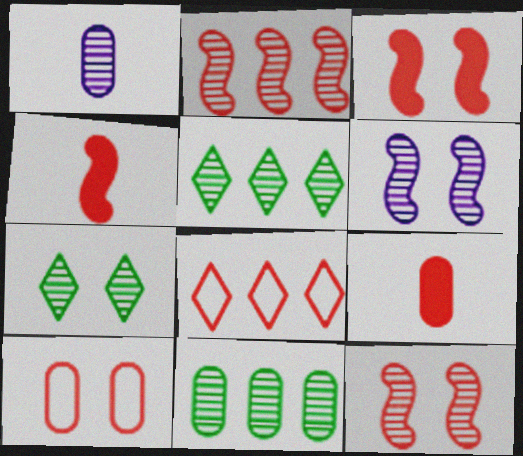[[1, 2, 7], 
[1, 5, 12], 
[8, 9, 12]]